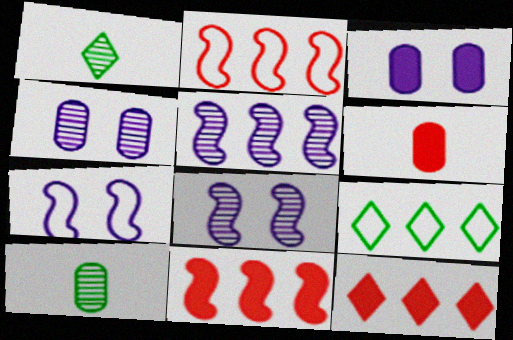[[1, 2, 3], 
[6, 8, 9], 
[7, 10, 12]]